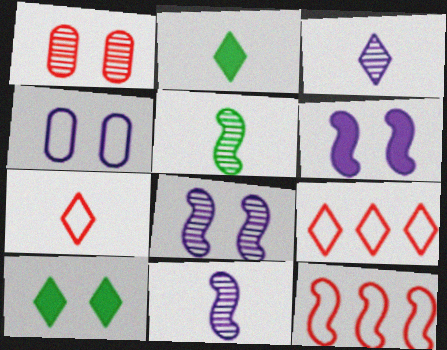[[2, 3, 7], 
[3, 9, 10], 
[5, 6, 12]]